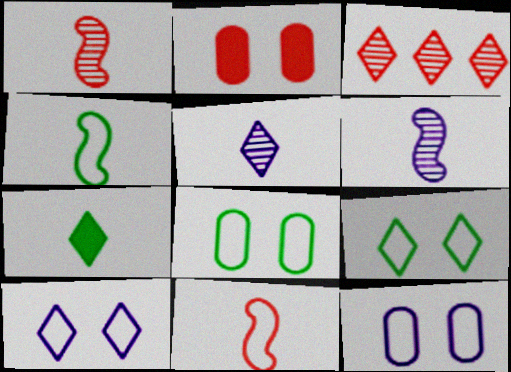[[2, 3, 11], 
[3, 7, 10]]